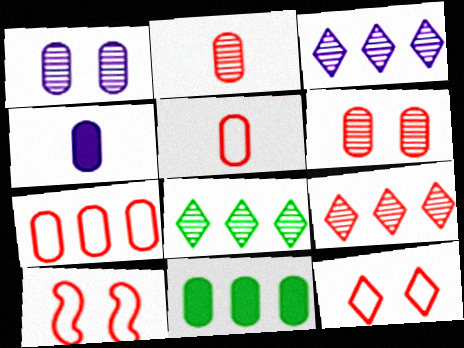[[1, 5, 11], 
[3, 8, 9], 
[4, 8, 10]]